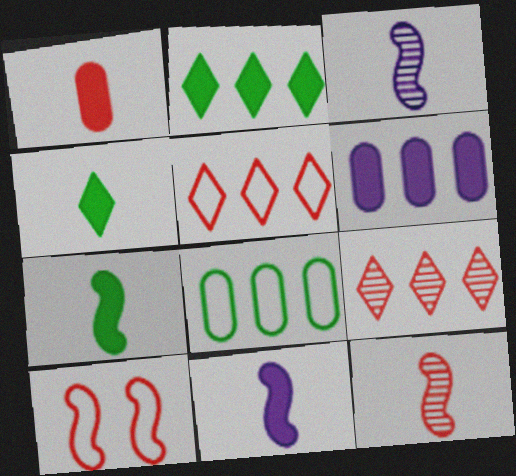[[1, 4, 11], 
[1, 9, 10]]